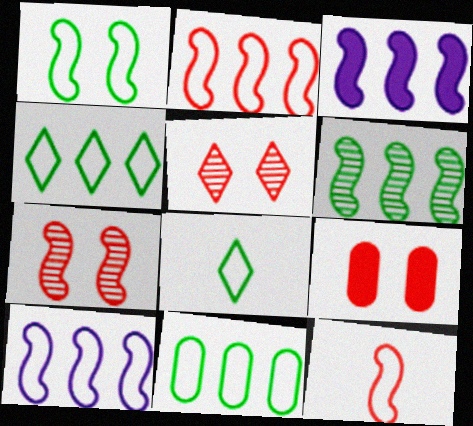[[1, 8, 11], 
[1, 10, 12], 
[2, 3, 6]]